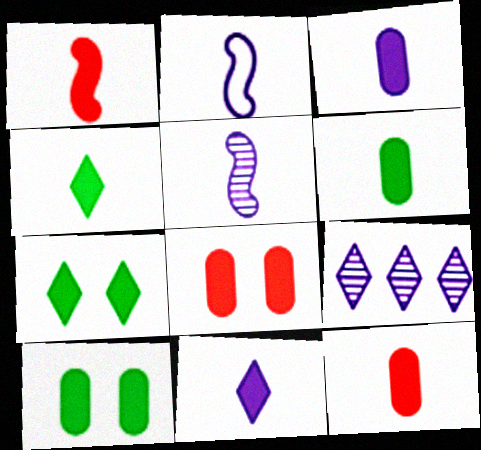[[1, 3, 4], 
[1, 6, 11], 
[3, 6, 12]]